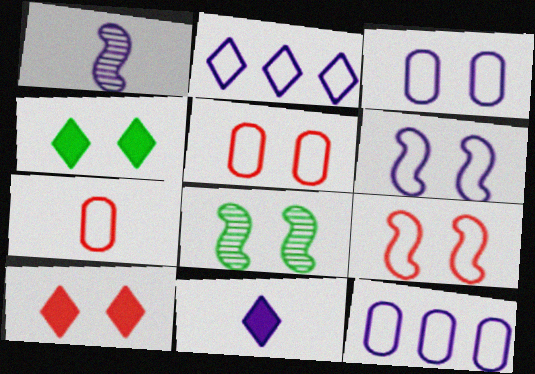[[3, 8, 10]]